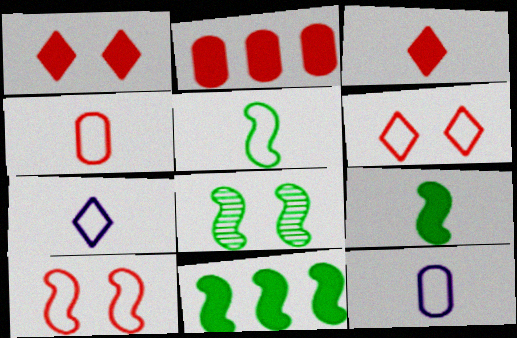[[2, 7, 8], 
[4, 5, 7], 
[5, 8, 11]]